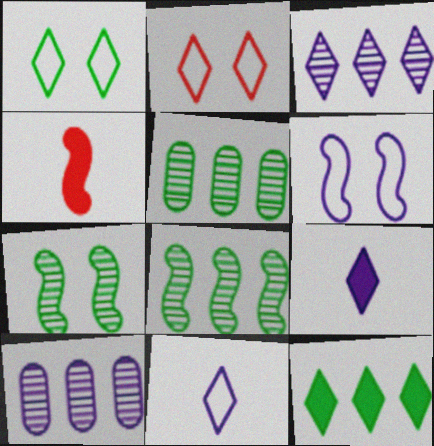[[1, 4, 10], 
[4, 6, 8], 
[6, 9, 10]]